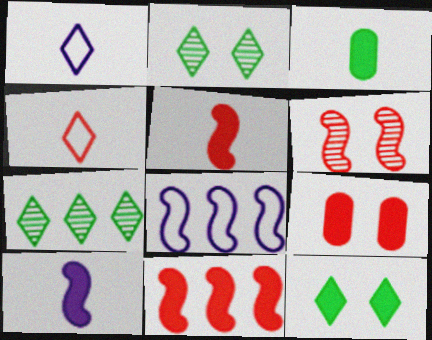[]